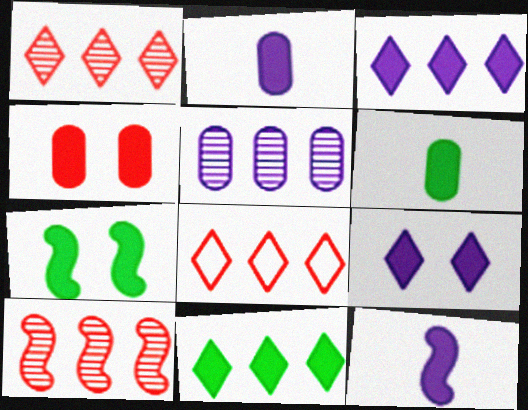[[4, 7, 9], 
[4, 11, 12], 
[6, 7, 11]]